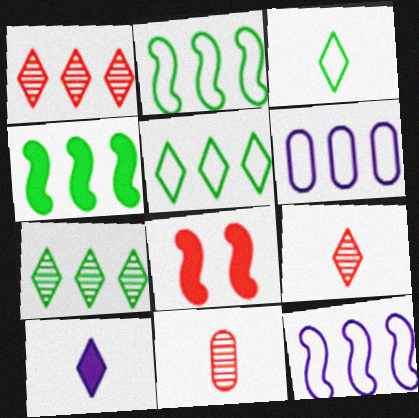[[1, 4, 6], 
[3, 9, 10]]